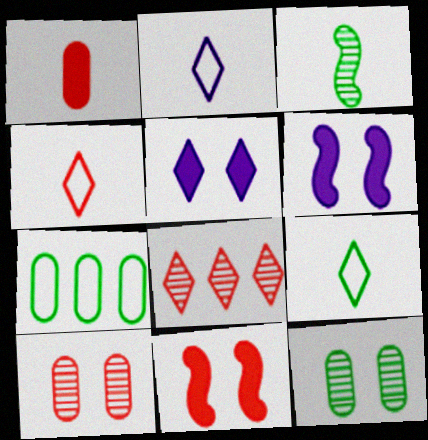[[1, 2, 3], 
[2, 4, 9], 
[5, 8, 9]]